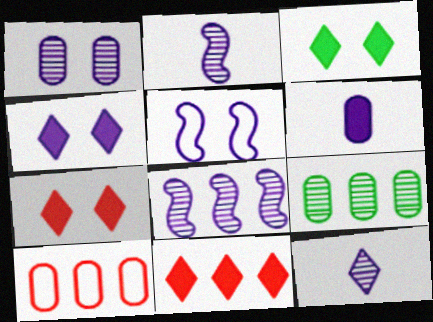[[1, 4, 5], 
[1, 8, 12], 
[2, 3, 10], 
[3, 4, 7]]